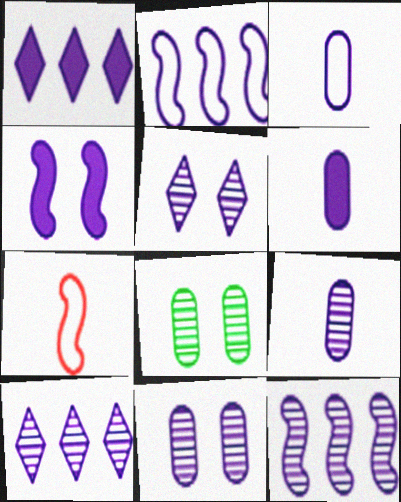[[1, 4, 6], 
[1, 7, 8], 
[2, 5, 6], 
[3, 4, 10], 
[3, 6, 9], 
[5, 9, 12]]